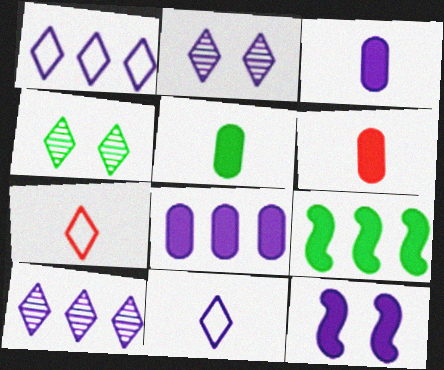[[3, 5, 6]]